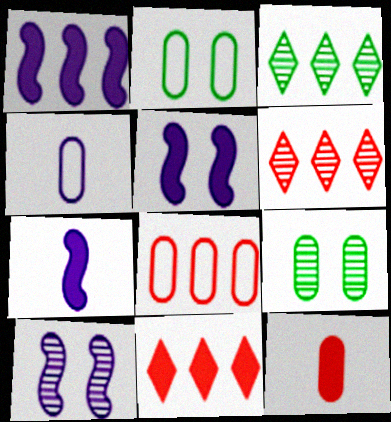[[1, 3, 8], 
[1, 5, 7], 
[2, 4, 8], 
[2, 6, 7]]